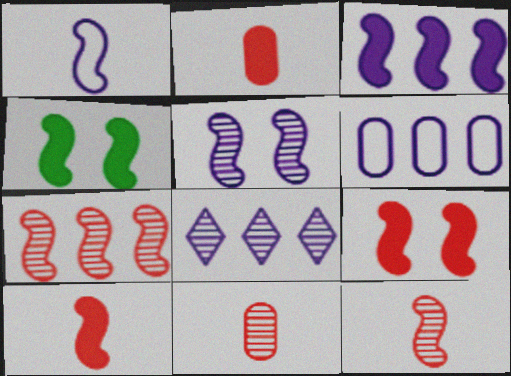[[1, 3, 5], 
[1, 4, 7], 
[3, 4, 10], 
[3, 6, 8]]